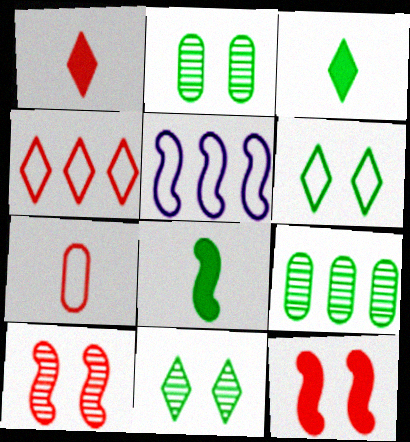[[1, 2, 5], 
[5, 6, 7], 
[5, 8, 10], 
[6, 8, 9]]